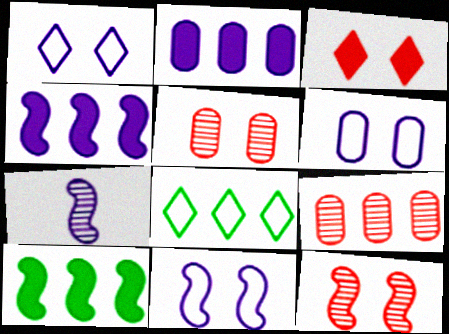[[1, 2, 7], 
[1, 6, 11], 
[4, 7, 11], 
[4, 8, 9]]